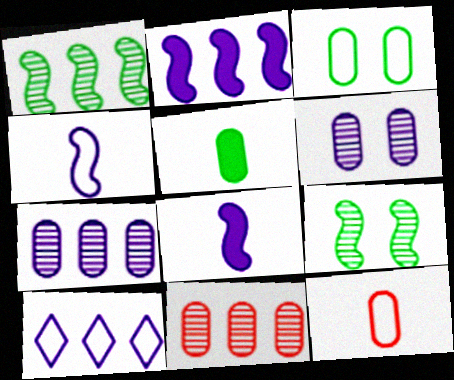[[2, 7, 10], 
[6, 8, 10]]